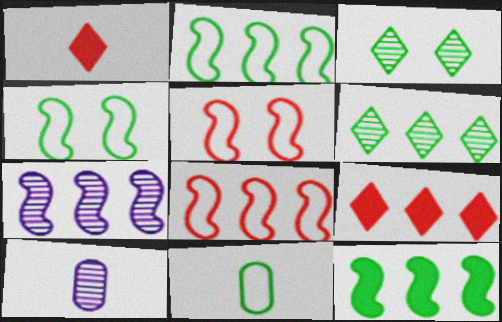[[3, 11, 12], 
[4, 9, 10], 
[7, 8, 12]]